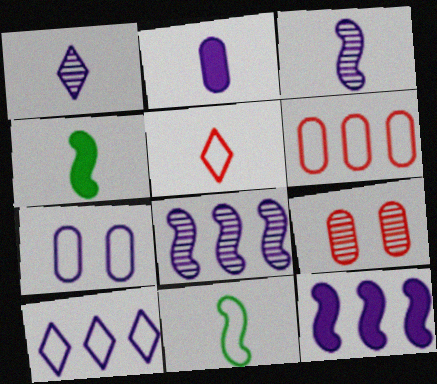[[1, 7, 12], 
[4, 9, 10]]